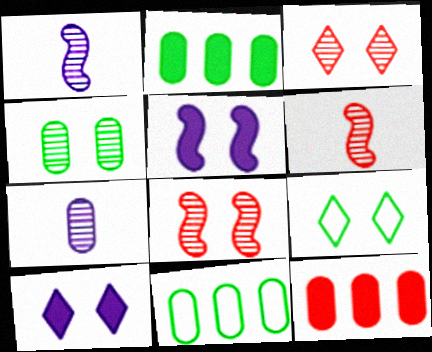[[1, 9, 12], 
[3, 9, 10], 
[6, 10, 11]]